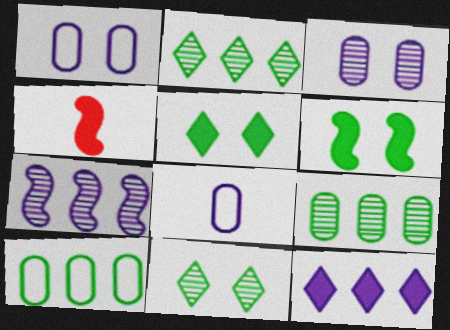[[1, 2, 4]]